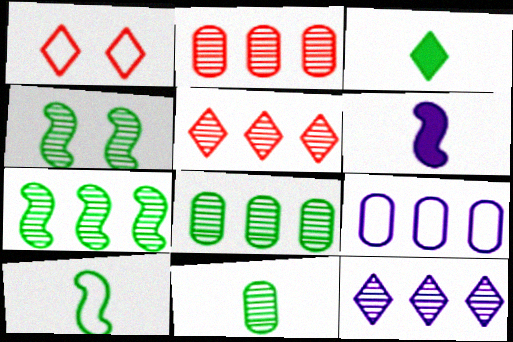[[1, 3, 12], 
[1, 6, 8], 
[1, 9, 10], 
[2, 7, 12], 
[3, 10, 11]]